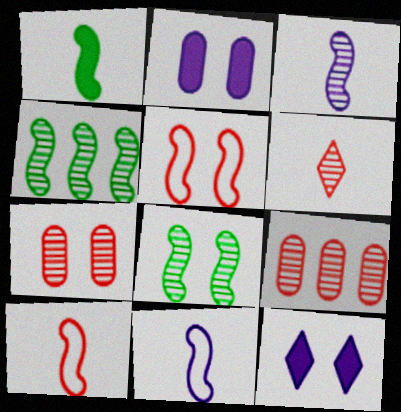[[1, 3, 10]]